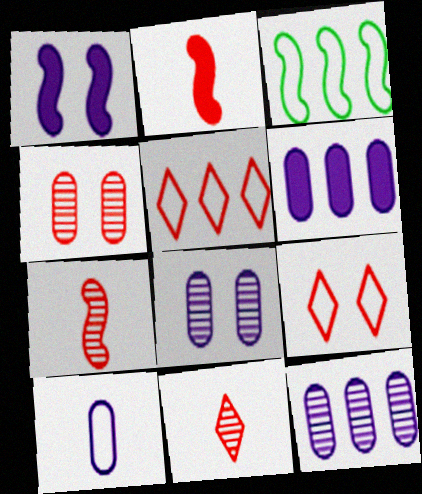[[1, 3, 7], 
[2, 4, 5], 
[3, 9, 10], 
[6, 8, 10]]